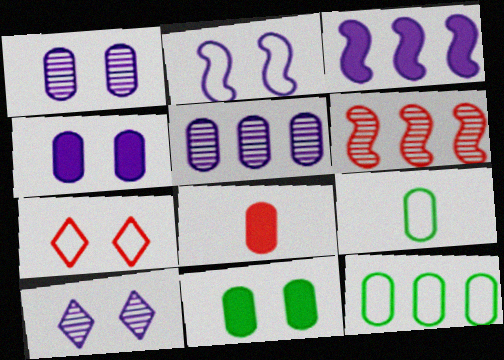[[1, 8, 12], 
[2, 4, 10], 
[6, 7, 8]]